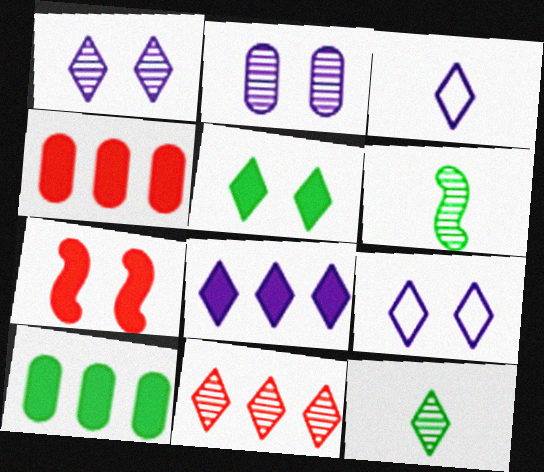[[1, 3, 8], 
[1, 11, 12], 
[2, 6, 11], 
[3, 5, 11], 
[4, 6, 9]]